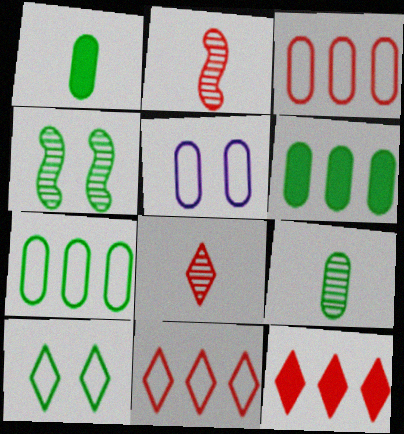[]